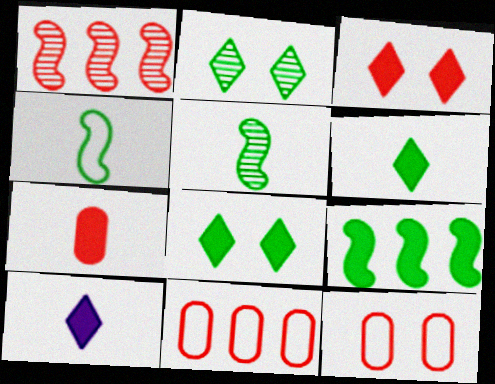[]